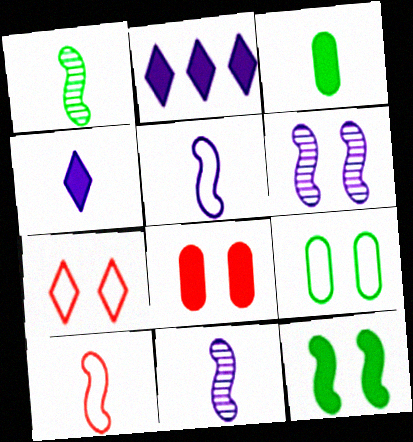[]